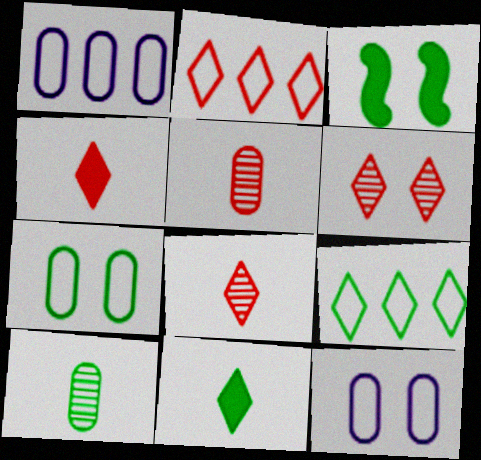[[1, 3, 8], 
[2, 4, 6], 
[3, 6, 12], 
[3, 9, 10]]